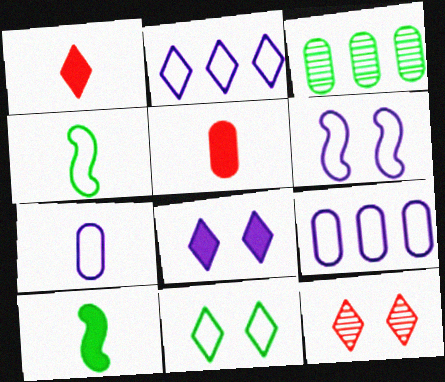[[1, 3, 6], 
[2, 6, 7], 
[3, 10, 11], 
[8, 11, 12], 
[9, 10, 12]]